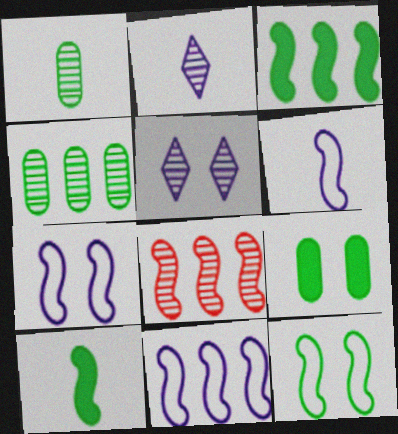[[1, 5, 8], 
[3, 8, 11], 
[6, 7, 11], 
[7, 8, 10]]